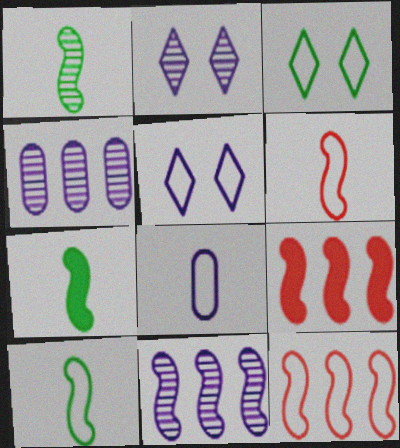[[1, 7, 10], 
[3, 8, 12]]